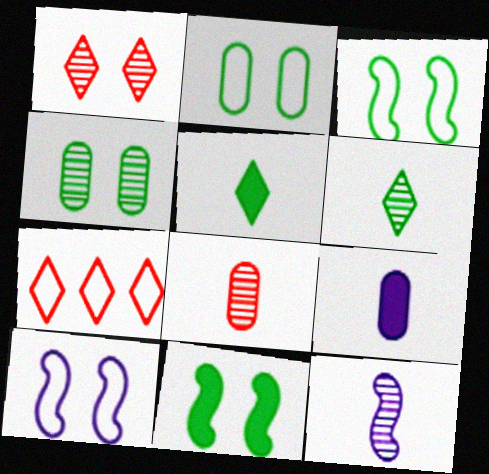[[6, 8, 12]]